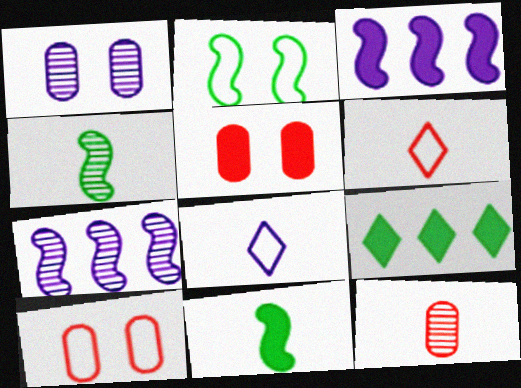[[1, 3, 8], 
[8, 11, 12]]